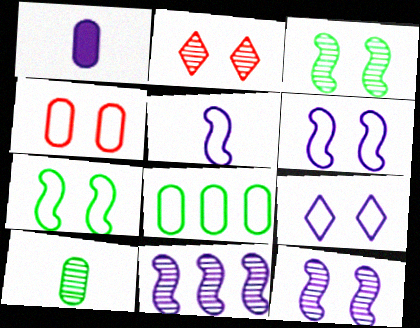[[1, 9, 11], 
[2, 10, 11], 
[4, 7, 9]]